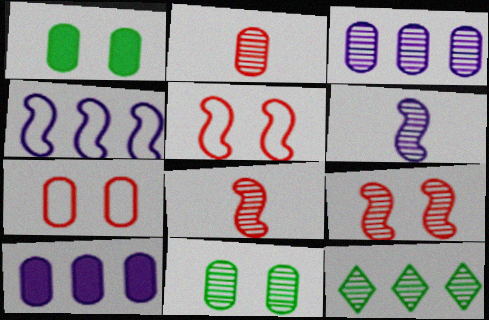[[2, 3, 11]]